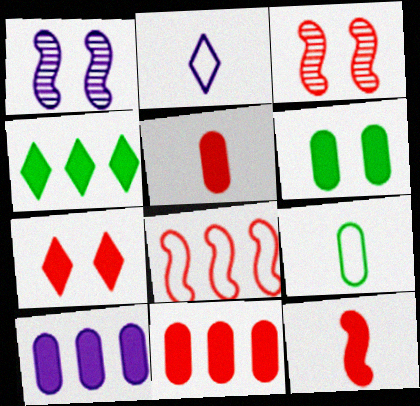[[1, 2, 10], 
[3, 8, 12], 
[5, 6, 10], 
[7, 11, 12]]